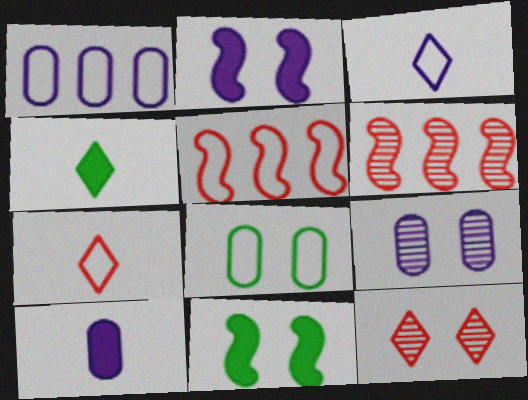[[1, 9, 10], 
[2, 8, 12], 
[3, 5, 8], 
[4, 5, 9]]